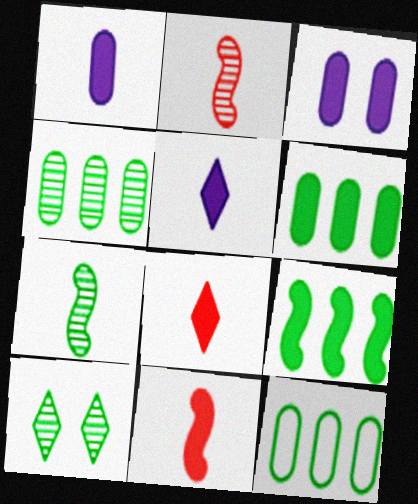[[3, 8, 9], 
[4, 6, 12], 
[4, 7, 10]]